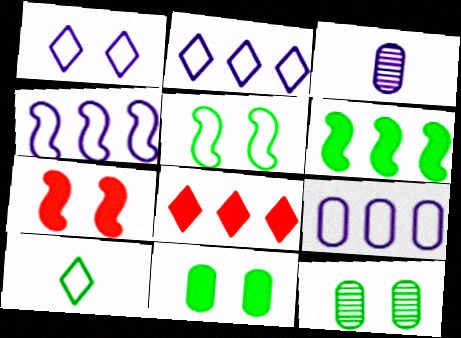[[1, 7, 12], 
[2, 4, 9], 
[3, 5, 8], 
[6, 10, 12]]